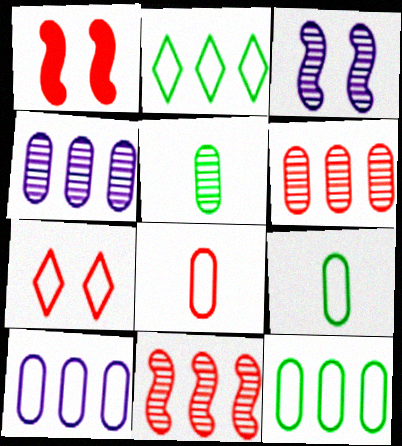[]